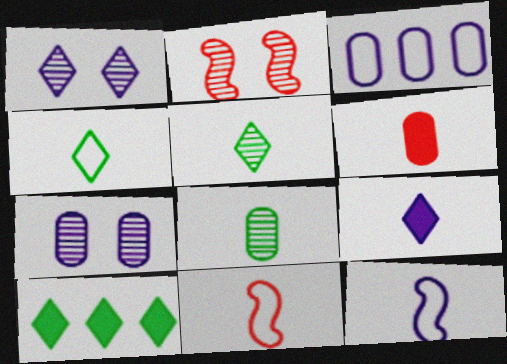[[5, 6, 12], 
[7, 10, 11], 
[8, 9, 11]]